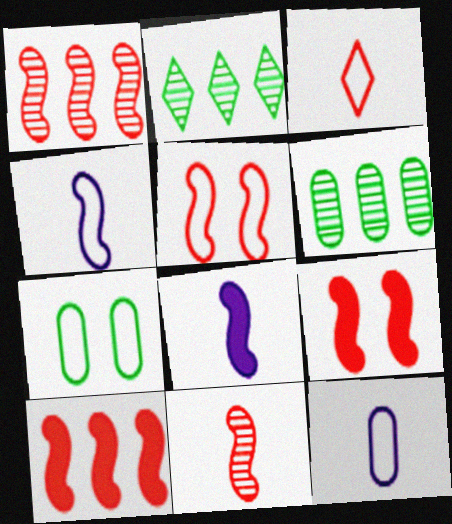[[2, 9, 12], 
[5, 10, 11]]